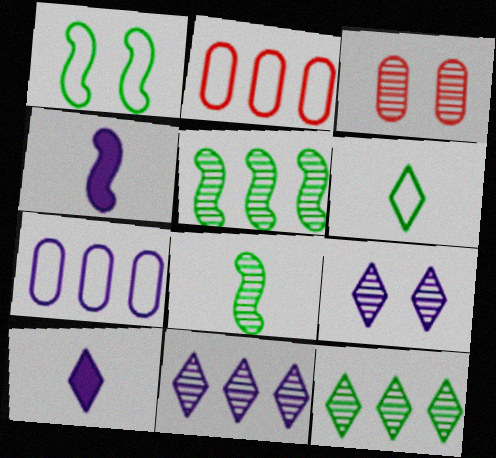[[3, 8, 11], 
[4, 7, 9]]